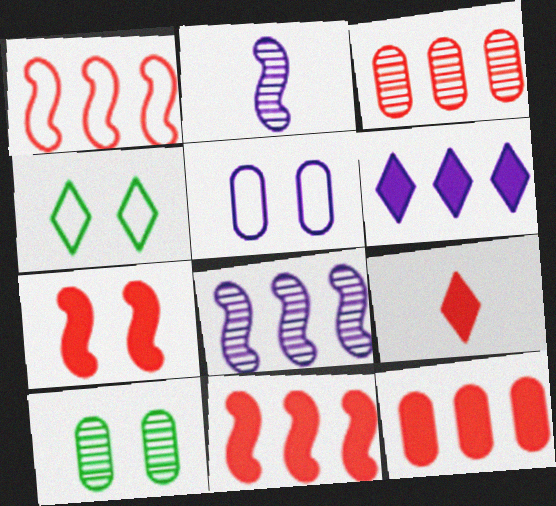[[2, 4, 12], 
[2, 5, 6], 
[7, 9, 12]]